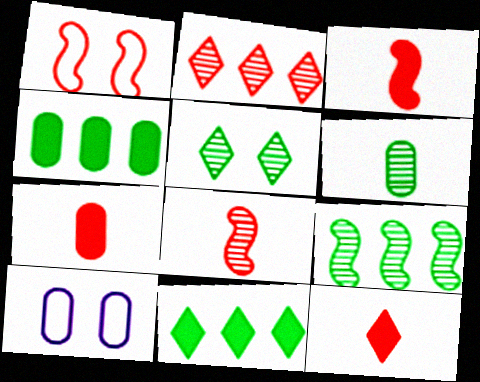[[1, 2, 7], 
[3, 7, 12], 
[5, 6, 9], 
[8, 10, 11], 
[9, 10, 12]]